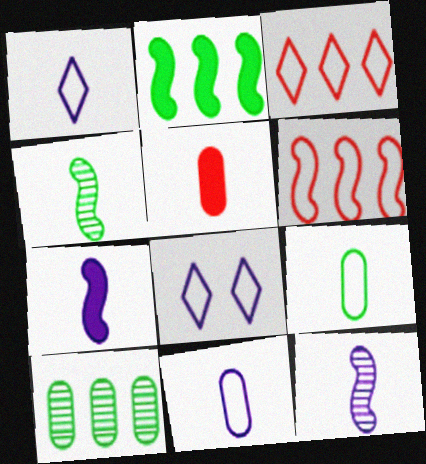[[1, 4, 5], 
[6, 8, 9]]